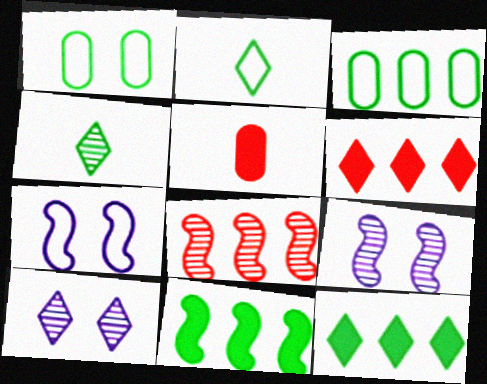[[1, 4, 11], 
[2, 6, 10]]